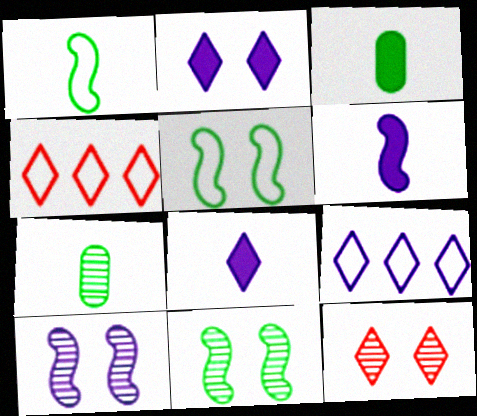[[3, 4, 10]]